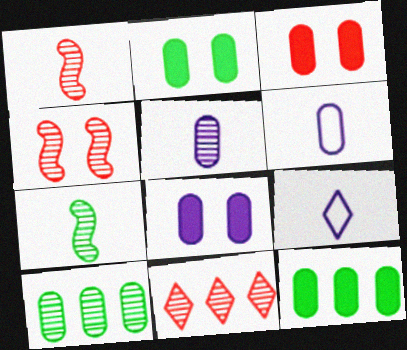[[2, 3, 8], 
[3, 6, 10], 
[4, 9, 12]]